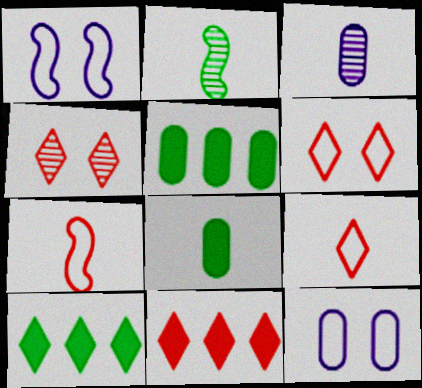[[2, 11, 12], 
[4, 9, 11]]